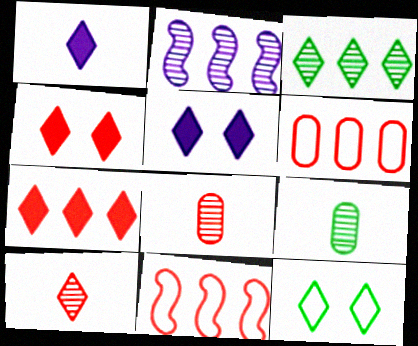[[4, 8, 11], 
[5, 9, 11]]